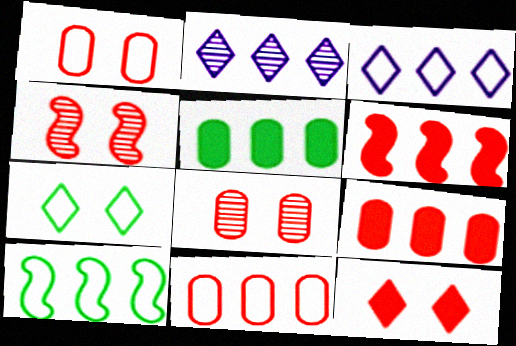[[1, 4, 12], 
[2, 9, 10], 
[3, 10, 11]]